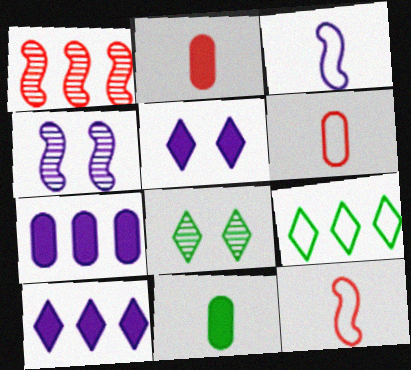[[1, 7, 9], 
[2, 4, 9], 
[7, 8, 12]]